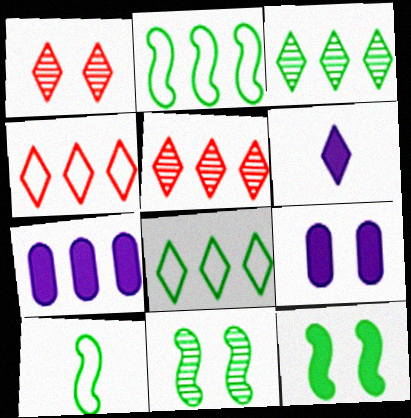[[1, 6, 8], 
[1, 7, 10], 
[2, 5, 7], 
[5, 9, 10]]